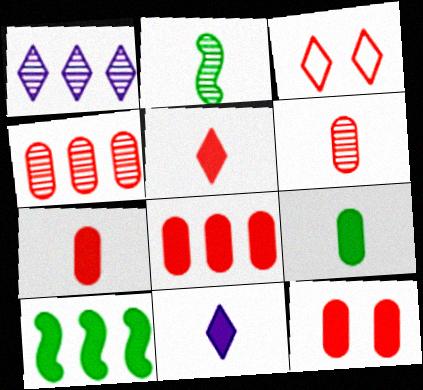[[7, 8, 12], 
[10, 11, 12]]